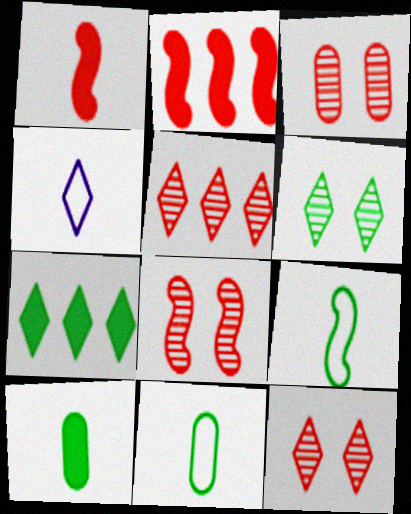[[3, 8, 12], 
[4, 7, 12]]